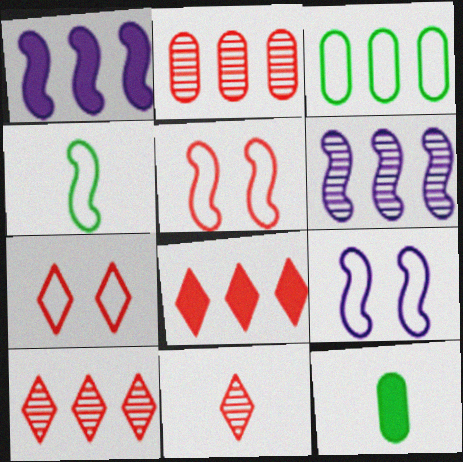[[1, 3, 10], 
[3, 6, 8], 
[6, 7, 12], 
[7, 8, 11], 
[9, 10, 12]]